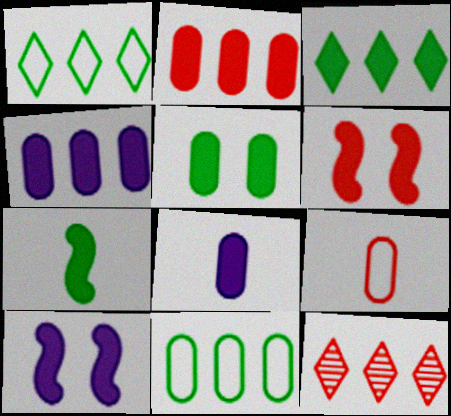[[2, 5, 8], 
[3, 5, 7], 
[3, 6, 8], 
[6, 9, 12]]